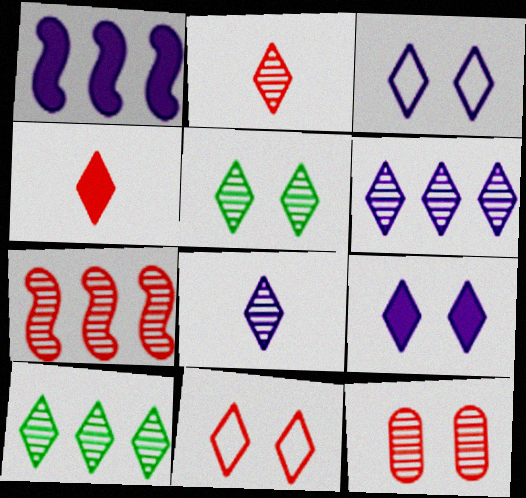[[2, 5, 6], 
[2, 7, 12], 
[3, 4, 10], 
[5, 9, 11]]